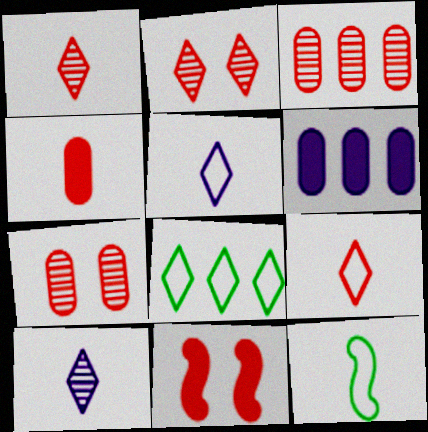[[2, 6, 12], 
[3, 9, 11], 
[4, 10, 12]]